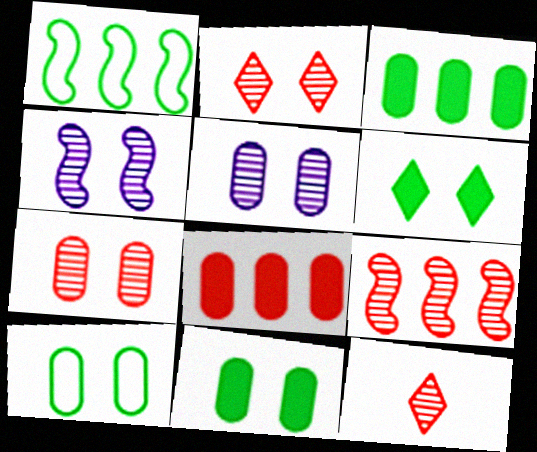[[7, 9, 12]]